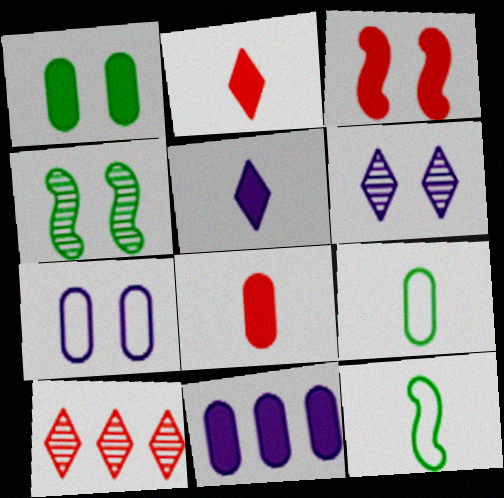[[1, 8, 11]]